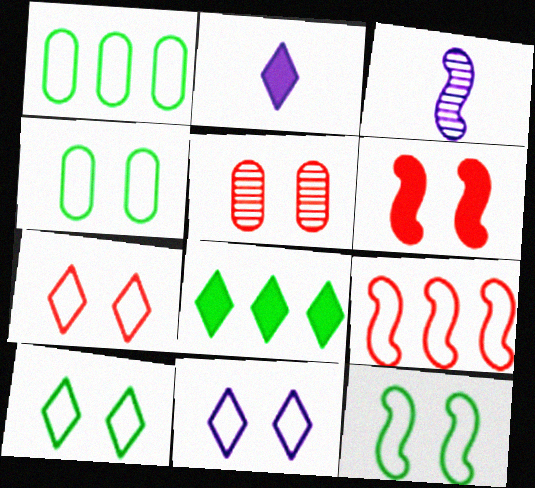[[4, 10, 12], 
[5, 6, 7], 
[7, 10, 11]]